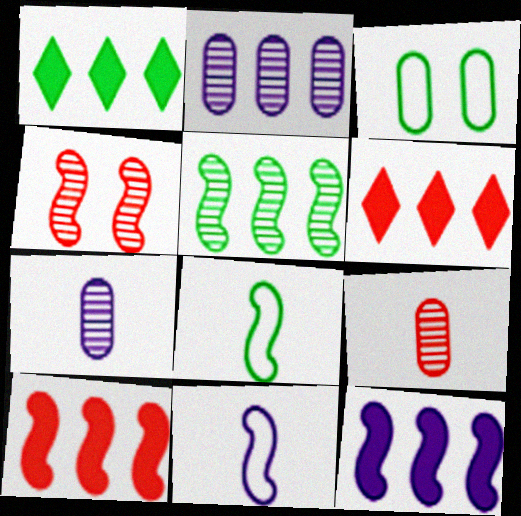[[4, 8, 12]]